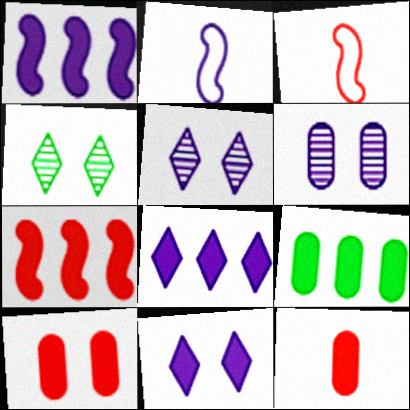[[2, 6, 8], 
[3, 5, 9], 
[7, 8, 9]]